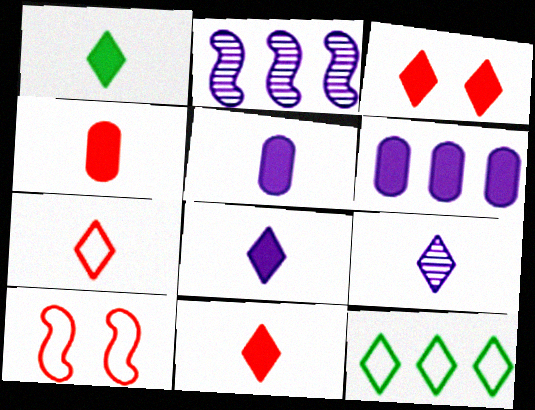[[1, 7, 9], 
[1, 8, 11], 
[3, 9, 12]]